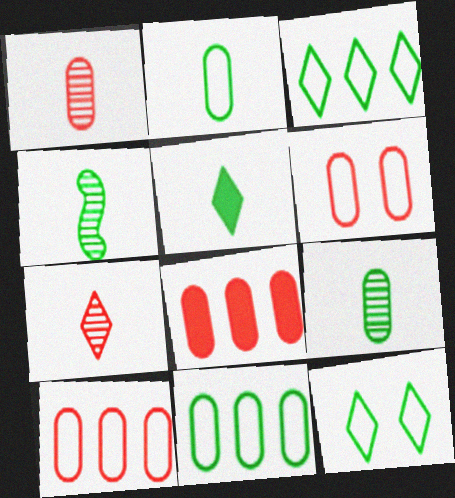[[1, 6, 8], 
[2, 4, 5]]